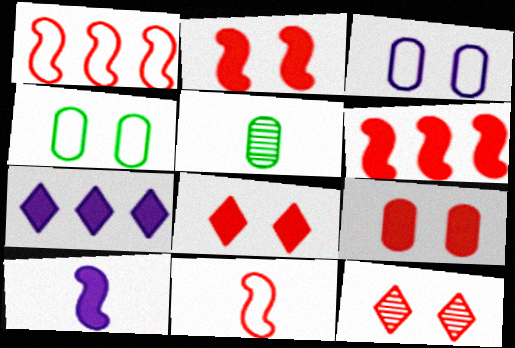[[2, 8, 9]]